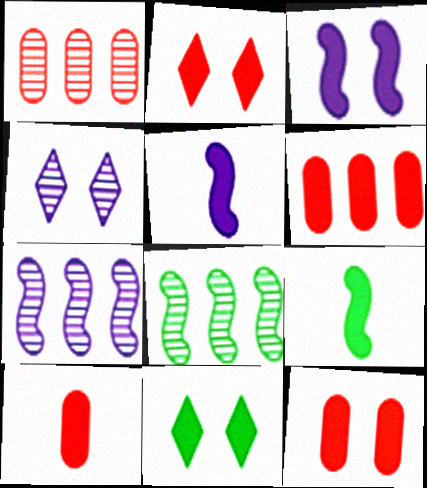[[3, 11, 12], 
[5, 6, 11], 
[6, 10, 12]]